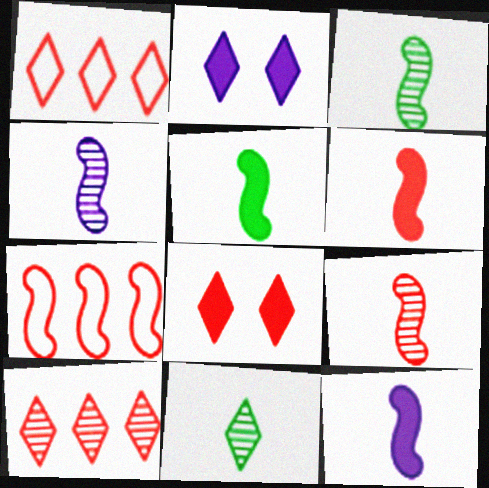[[1, 2, 11], 
[3, 4, 9], 
[5, 6, 12]]